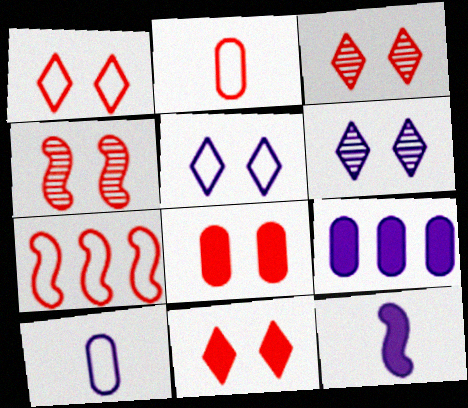[[1, 2, 7], 
[1, 3, 11], 
[1, 4, 8]]